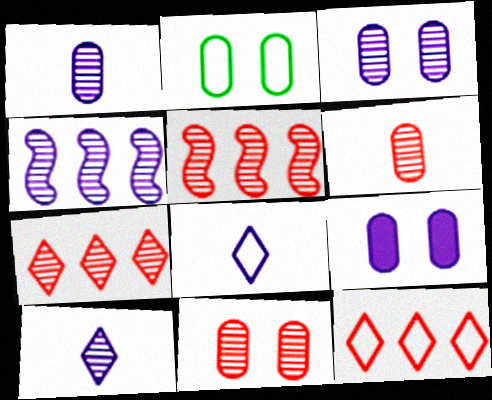[[2, 9, 11], 
[3, 4, 10], 
[4, 8, 9]]